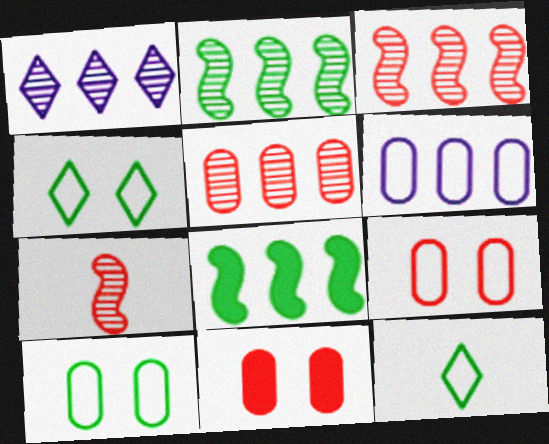[[1, 2, 5]]